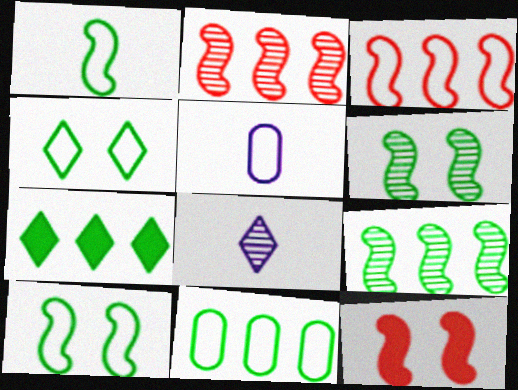[[1, 4, 11], 
[3, 4, 5], 
[7, 9, 11], 
[8, 11, 12]]